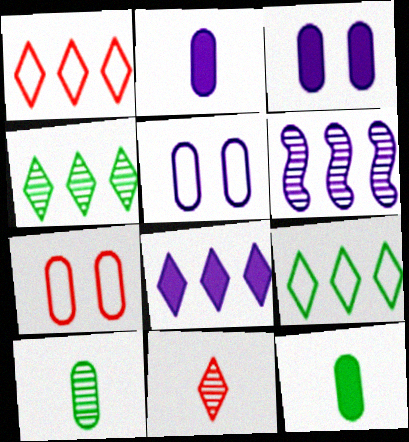[[1, 4, 8]]